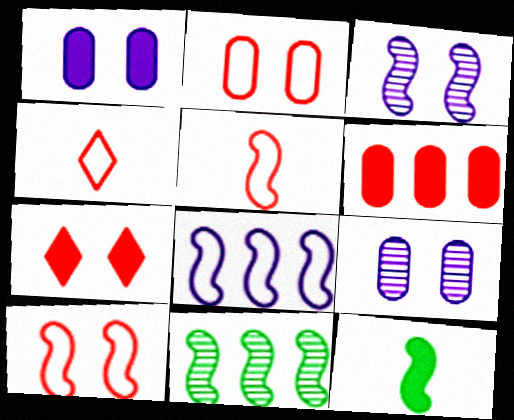[[1, 4, 11]]